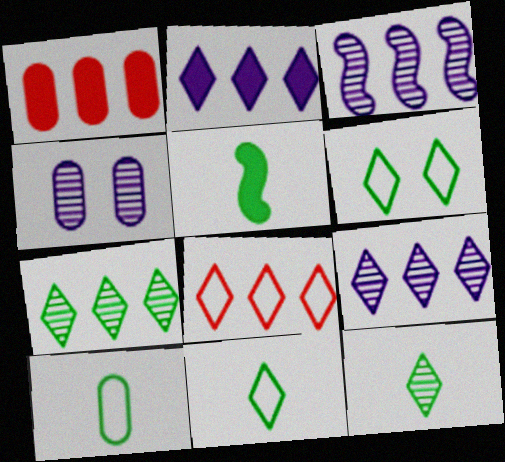[[1, 4, 10], 
[2, 7, 8], 
[4, 5, 8], 
[5, 10, 12]]